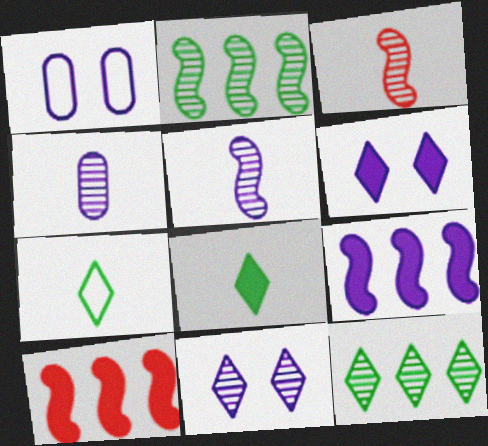[]